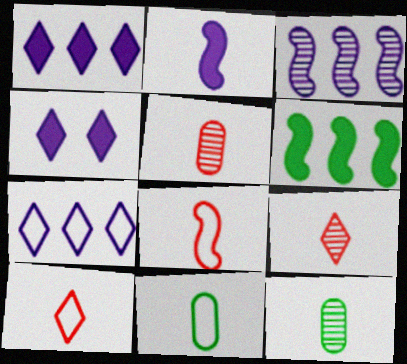[[2, 9, 11], 
[2, 10, 12]]